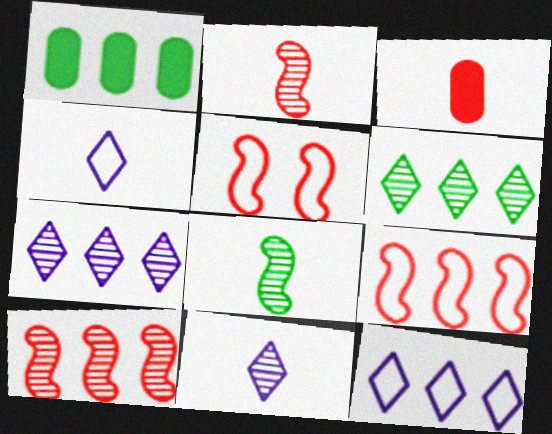[[1, 5, 11], 
[1, 7, 9], 
[1, 10, 12], 
[3, 4, 8]]